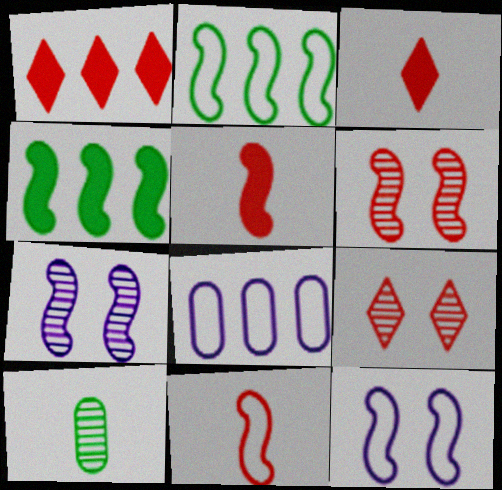[[1, 10, 12], 
[2, 5, 7], 
[2, 11, 12], 
[4, 7, 11]]